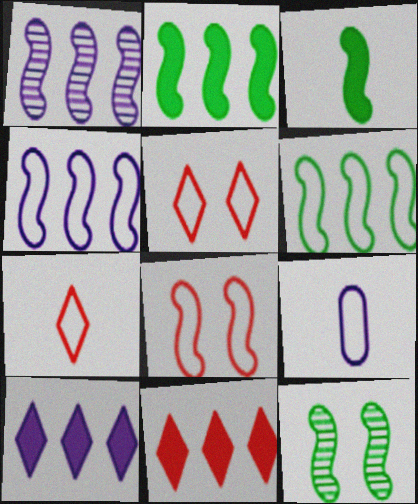[[1, 3, 8], 
[3, 6, 12], 
[5, 6, 9], 
[9, 11, 12]]